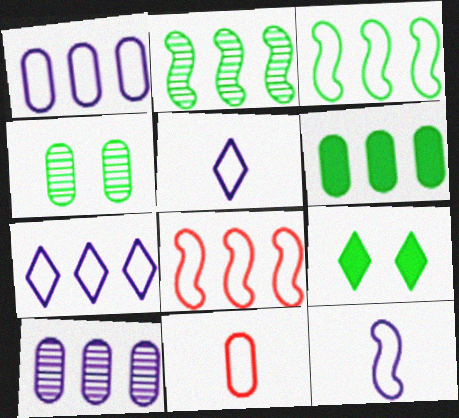[]